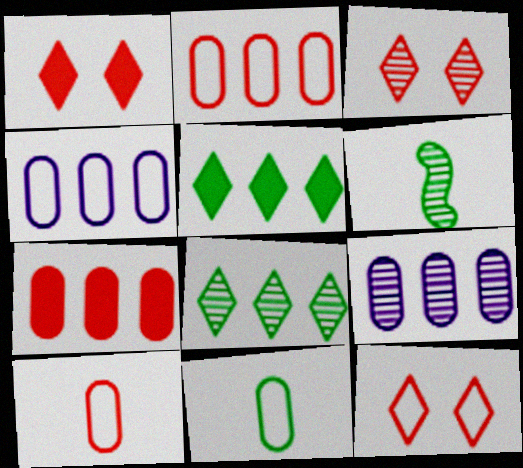[[1, 3, 12], 
[1, 4, 6], 
[3, 6, 9]]